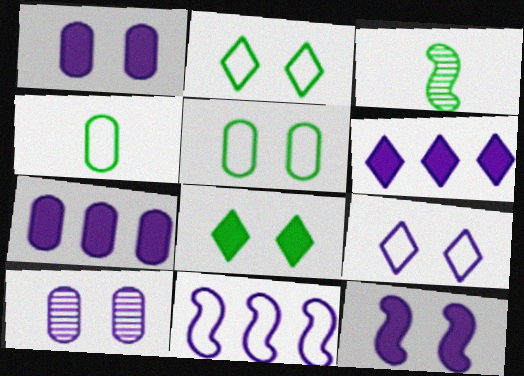[[9, 10, 12]]